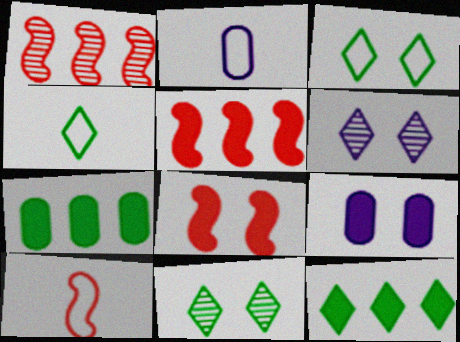[[1, 4, 9], 
[1, 8, 10], 
[2, 4, 10], 
[2, 5, 11], 
[4, 11, 12], 
[6, 7, 10]]